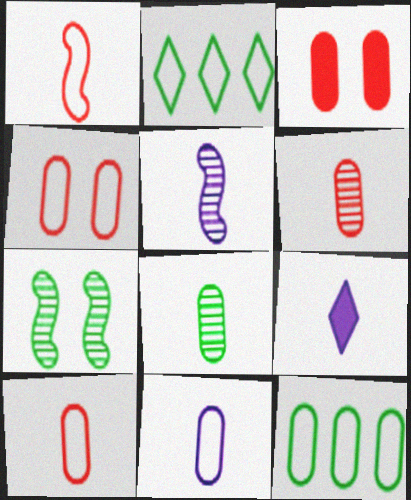[[1, 8, 9], 
[2, 3, 5], 
[4, 11, 12], 
[5, 9, 11]]